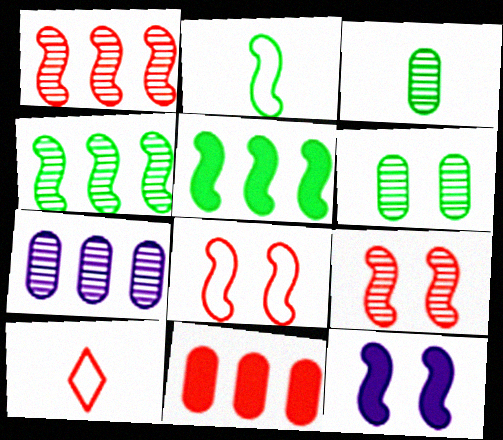[[1, 2, 12], 
[9, 10, 11]]